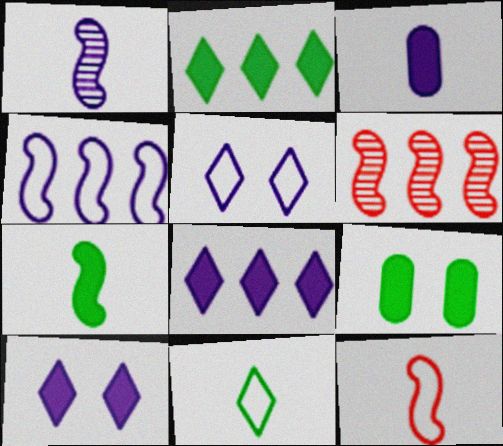[[1, 7, 12], 
[2, 7, 9]]